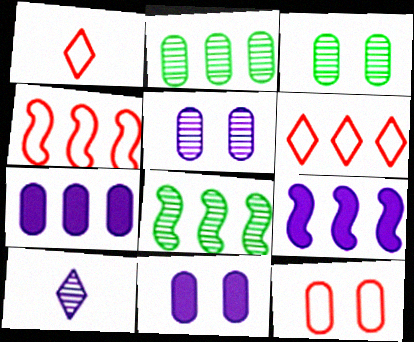[[1, 3, 9], 
[1, 4, 12], 
[1, 8, 11], 
[2, 6, 9], 
[3, 11, 12], 
[4, 8, 9], 
[6, 7, 8]]